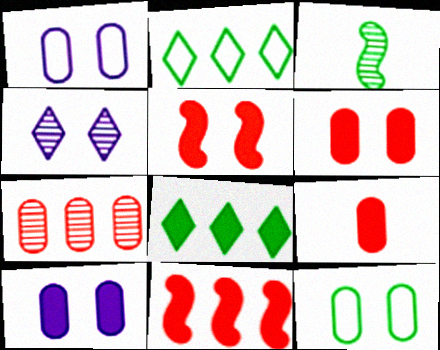[[3, 4, 7], 
[3, 8, 12], 
[4, 5, 12]]